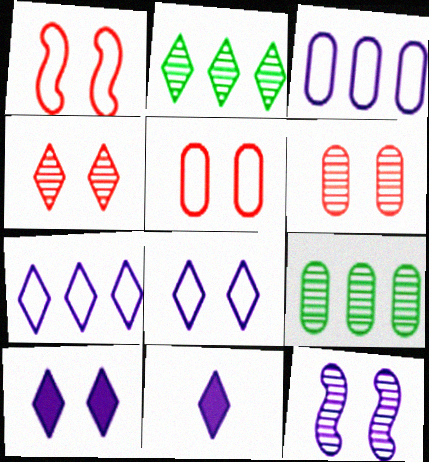[[1, 9, 11], 
[3, 11, 12]]